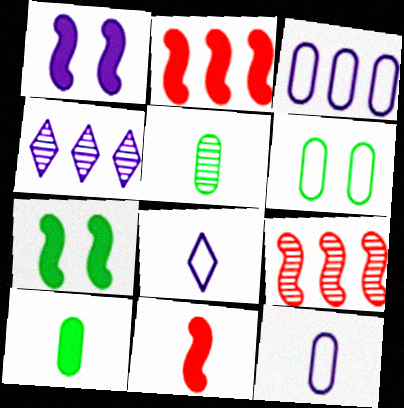[[1, 4, 12], 
[4, 6, 11], 
[5, 8, 11]]